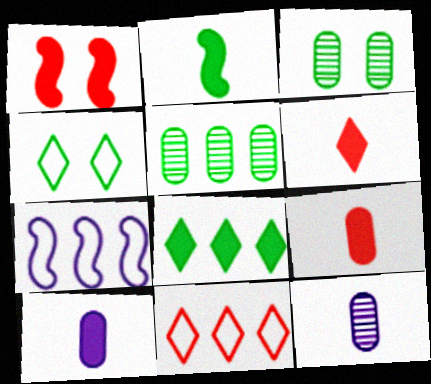[[1, 8, 10], 
[2, 4, 5], 
[2, 6, 10], 
[3, 6, 7]]